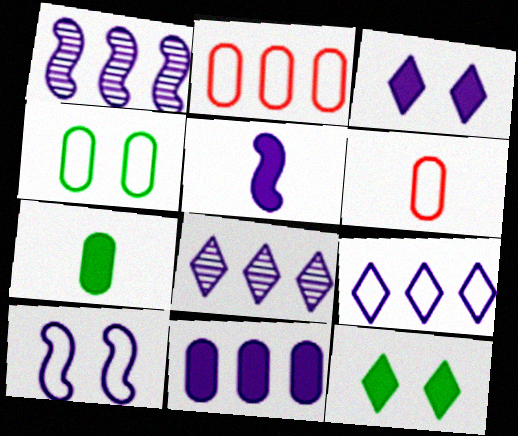[[1, 5, 10], 
[1, 6, 12], 
[1, 9, 11], 
[3, 5, 11]]